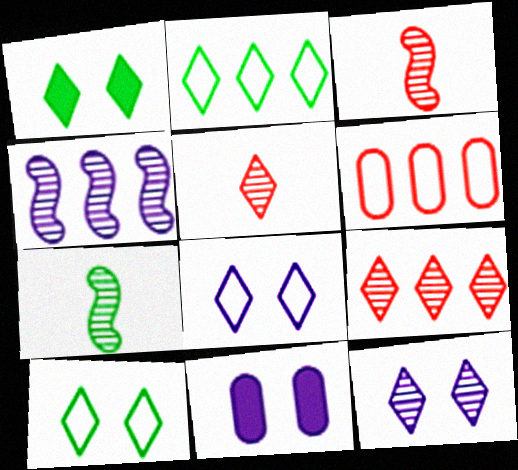[[2, 3, 11]]